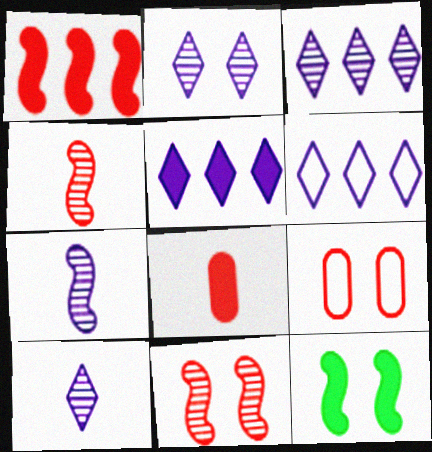[[2, 3, 10], 
[2, 9, 12], 
[3, 5, 6], 
[5, 8, 12]]